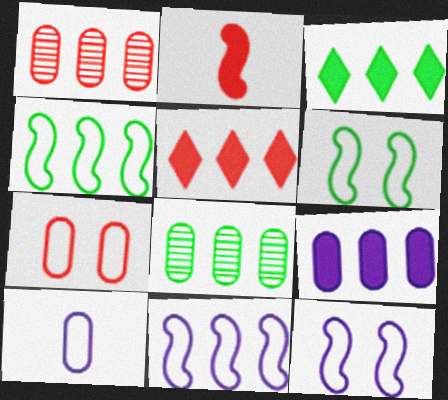[[1, 3, 11], 
[3, 4, 8], 
[5, 8, 11]]